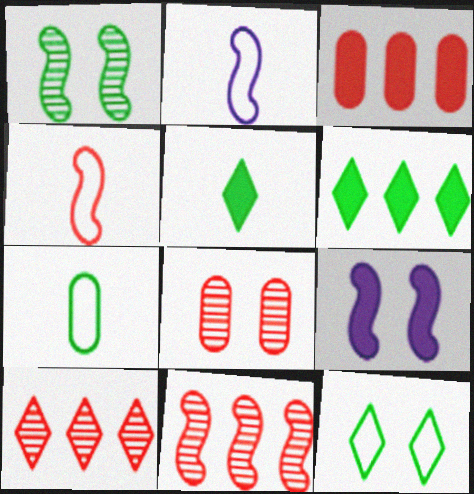[[1, 6, 7], 
[2, 6, 8], 
[3, 5, 9], 
[7, 9, 10], 
[8, 9, 12]]